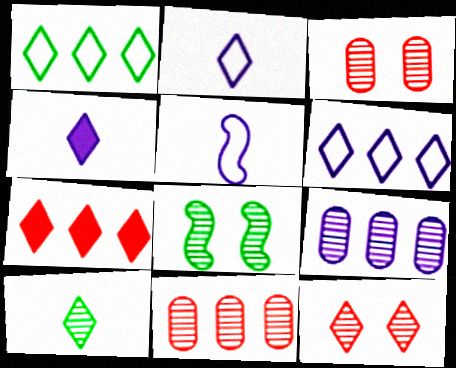[[1, 4, 12]]